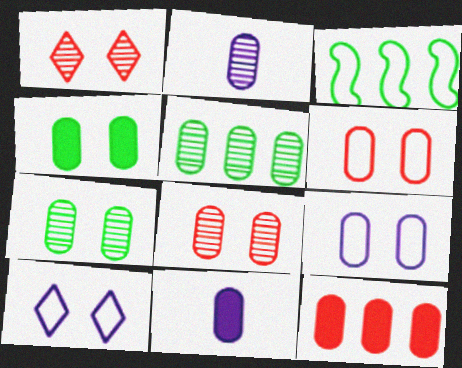[[1, 3, 11], 
[2, 5, 8], 
[4, 8, 9], 
[4, 11, 12], 
[5, 6, 11]]